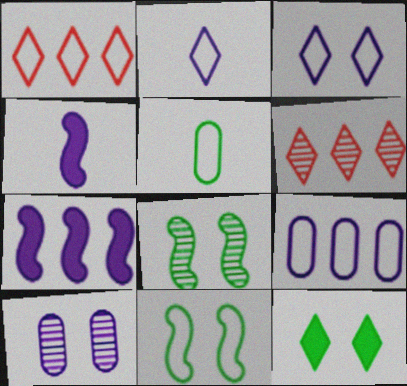[[2, 6, 12], 
[2, 7, 10]]